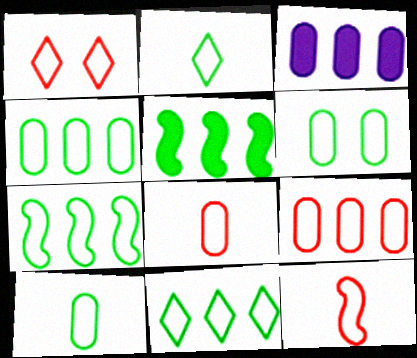[[1, 9, 12], 
[2, 6, 7], 
[4, 6, 10], 
[4, 7, 11]]